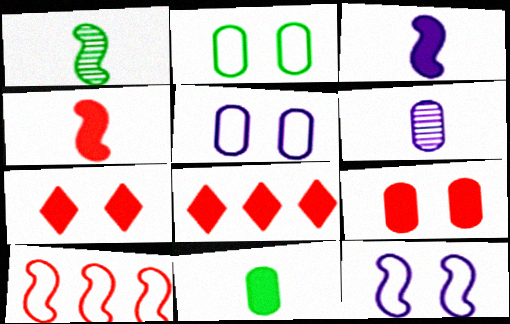[[1, 5, 8], 
[4, 8, 9]]